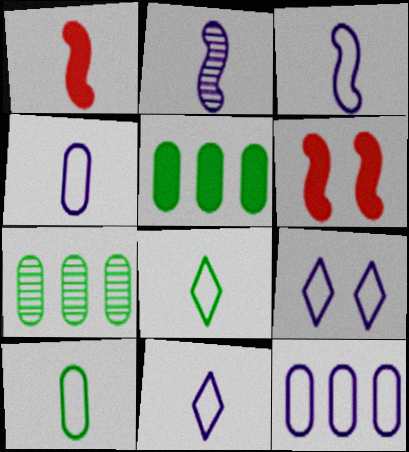[[1, 7, 9], 
[3, 4, 11], 
[3, 9, 12], 
[6, 7, 11]]